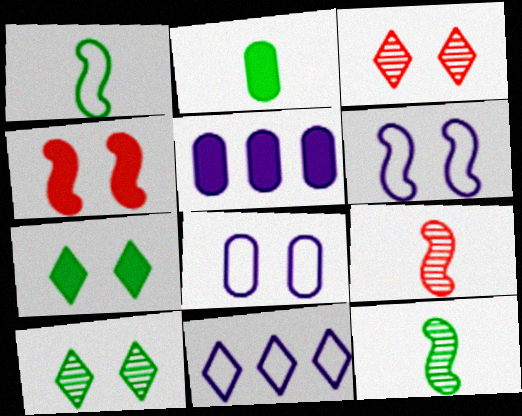[[1, 3, 5], 
[4, 8, 10]]